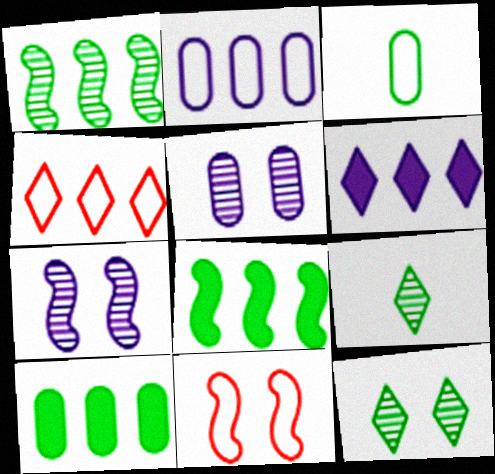[[3, 8, 12]]